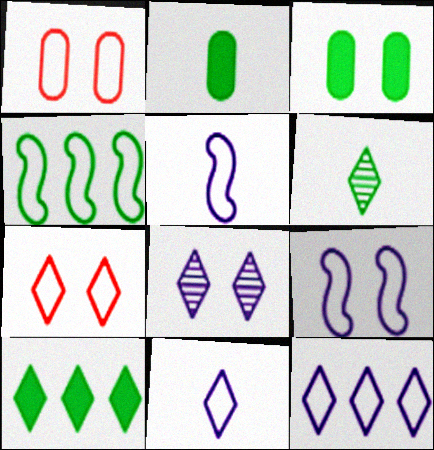[[1, 4, 11], 
[3, 4, 6]]